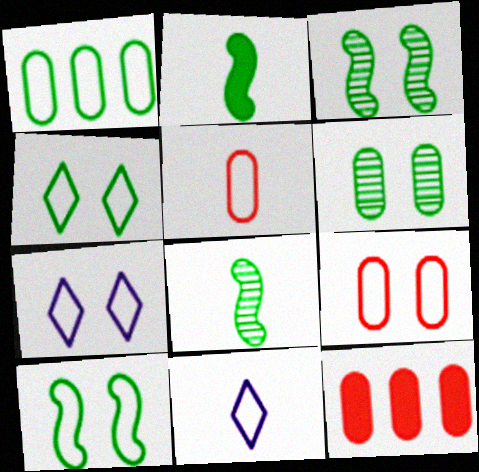[[3, 11, 12], 
[7, 8, 12], 
[7, 9, 10]]